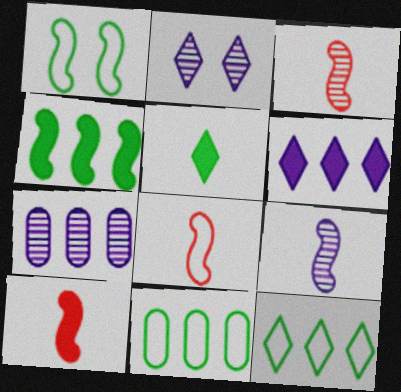[[2, 7, 9], 
[2, 10, 11], 
[3, 8, 10]]